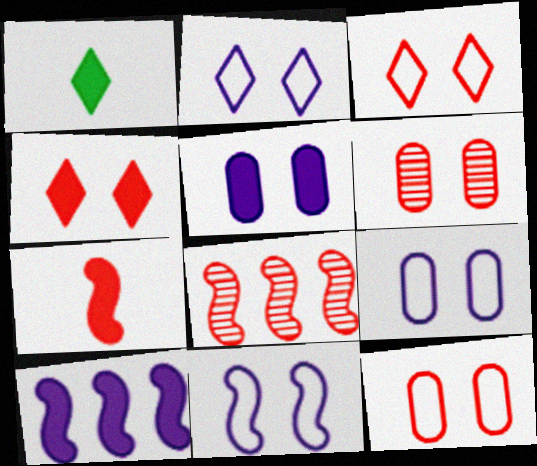[[1, 8, 9], 
[2, 9, 11]]